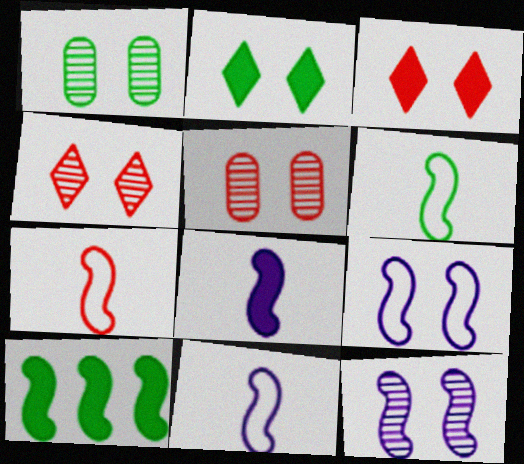[[1, 3, 9], 
[1, 4, 12], 
[2, 5, 9], 
[6, 7, 11], 
[7, 10, 12]]